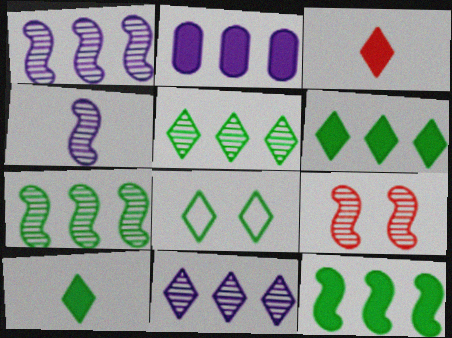[[3, 8, 11], 
[4, 7, 9], 
[5, 8, 10]]